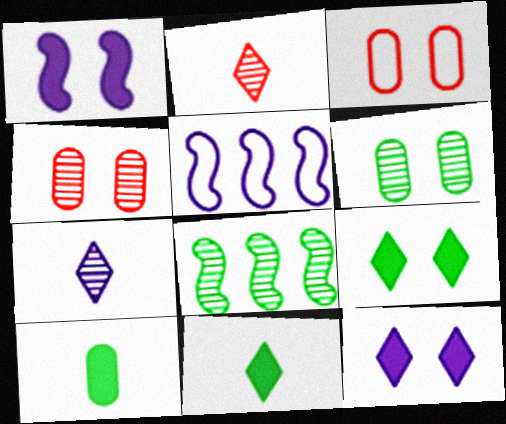[[4, 5, 11], 
[4, 7, 8]]